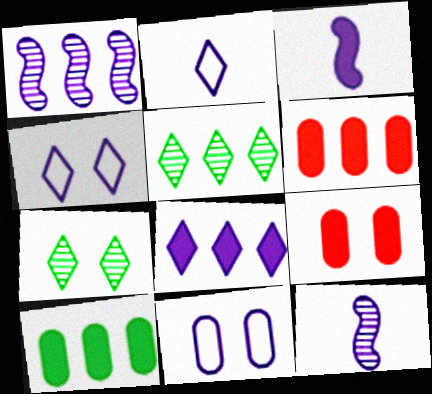[[8, 11, 12]]